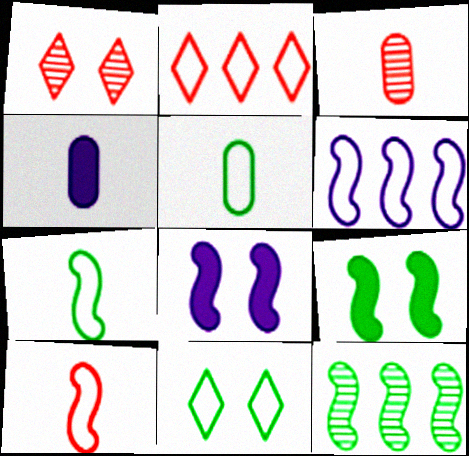[[3, 4, 5], 
[7, 9, 12], 
[8, 10, 12]]